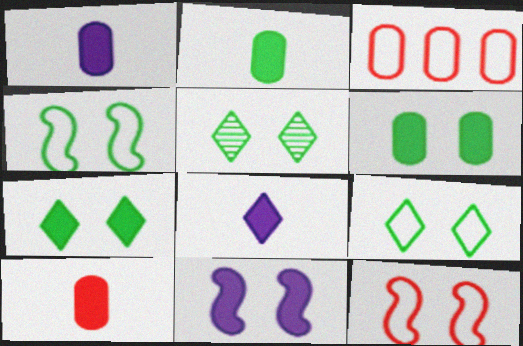[[1, 2, 10], 
[4, 5, 6], 
[5, 7, 9]]